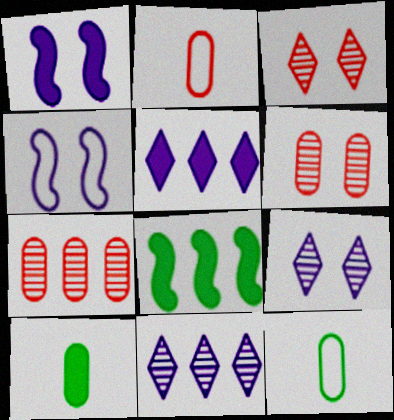[[2, 8, 9]]